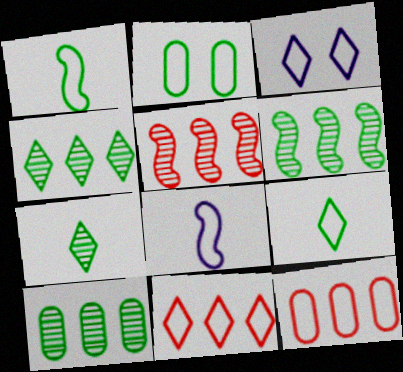[[1, 3, 12], 
[2, 8, 11], 
[3, 9, 11], 
[4, 6, 10]]